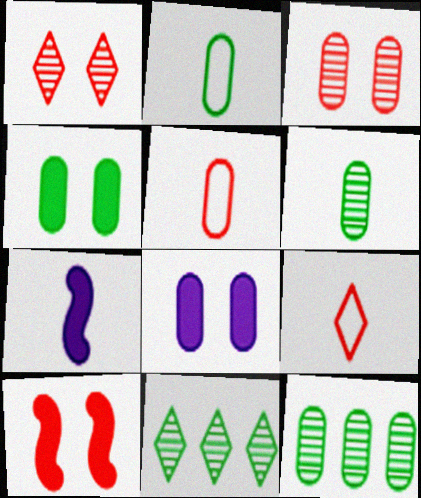[[2, 4, 12], 
[5, 8, 12], 
[6, 7, 9]]